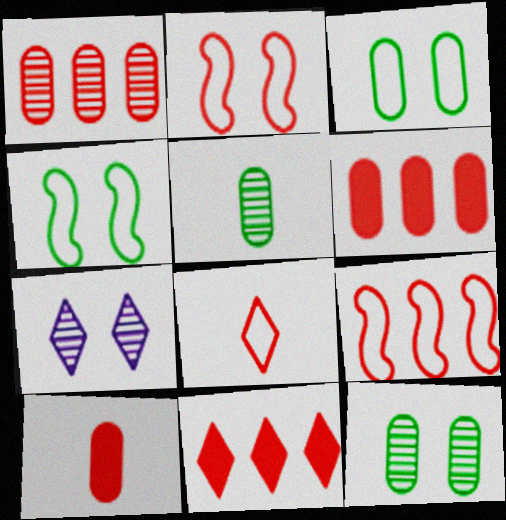[[1, 9, 11]]